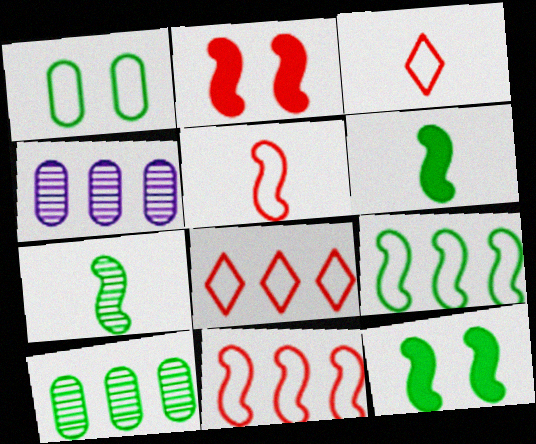[[3, 4, 12], 
[7, 9, 12]]